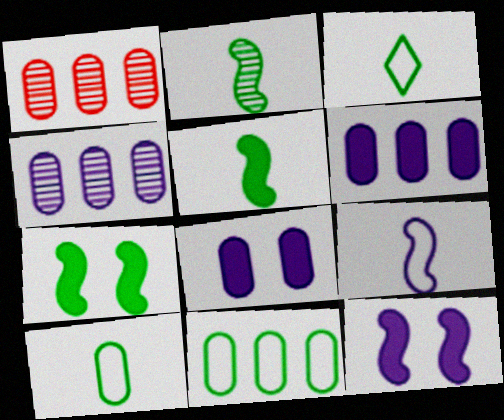[[1, 3, 12], 
[1, 6, 11], 
[1, 8, 10]]